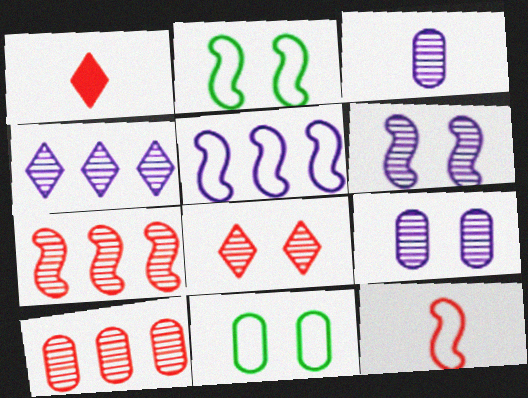[[2, 5, 12], 
[3, 4, 6]]